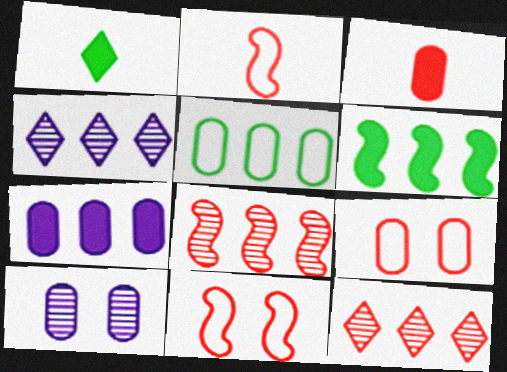[[3, 5, 10], 
[3, 11, 12]]